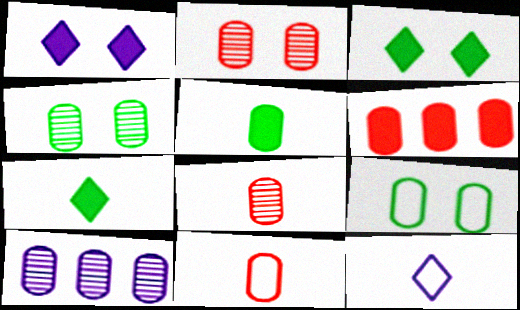[[2, 6, 11], 
[4, 8, 10]]